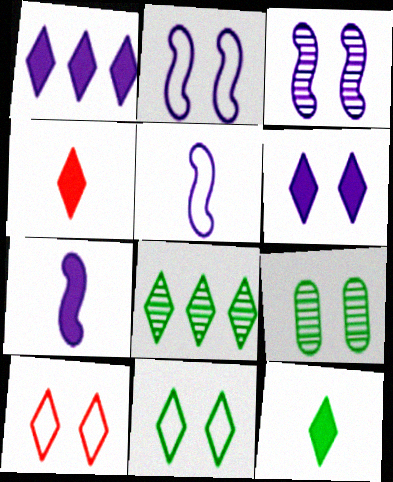[[8, 11, 12]]